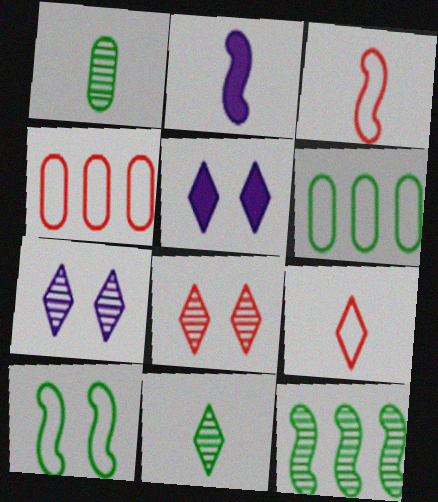[[1, 2, 9], 
[2, 6, 8]]